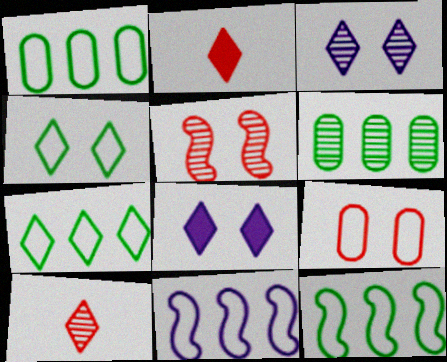[[1, 7, 12], 
[2, 3, 7], 
[7, 8, 10]]